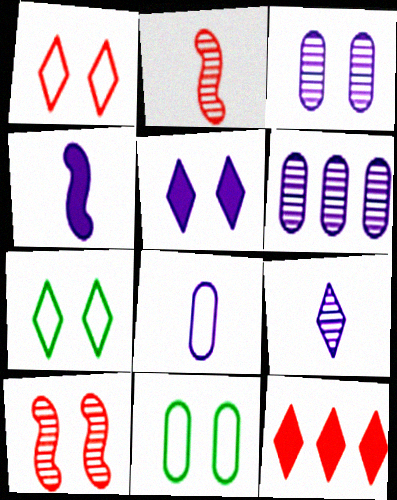[[4, 8, 9], 
[5, 10, 11], 
[7, 9, 12]]